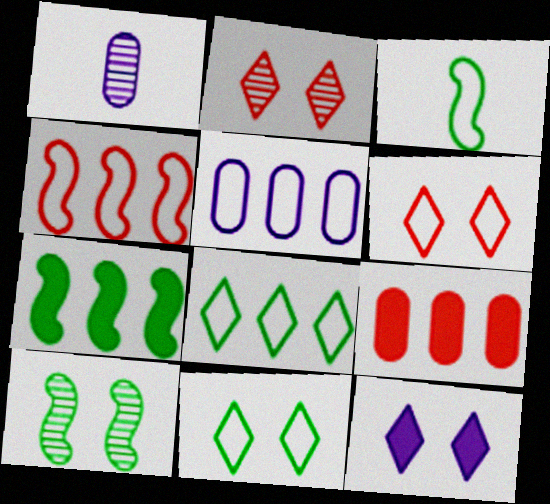[[1, 6, 7], 
[2, 11, 12], 
[3, 5, 6], 
[3, 7, 10], 
[4, 5, 8]]